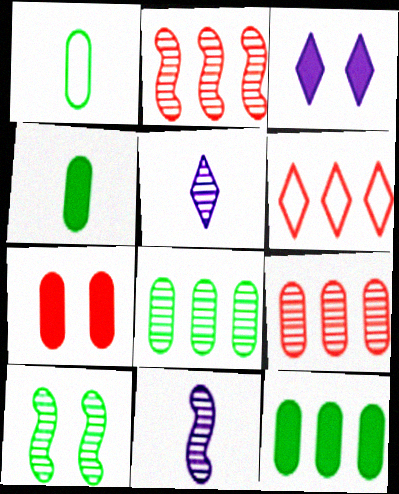[[1, 2, 3], 
[2, 10, 11], 
[5, 9, 10]]